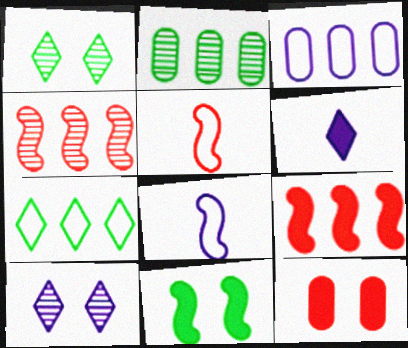[[4, 8, 11]]